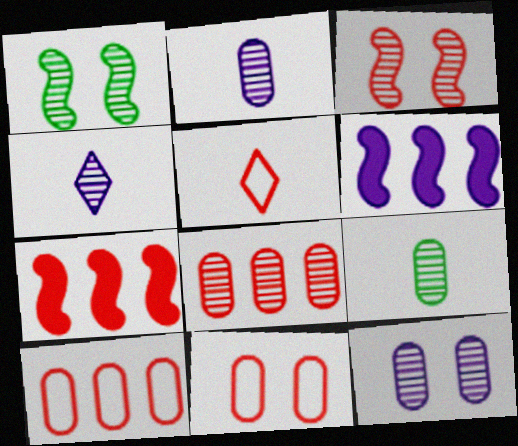[[1, 4, 8], 
[8, 9, 12]]